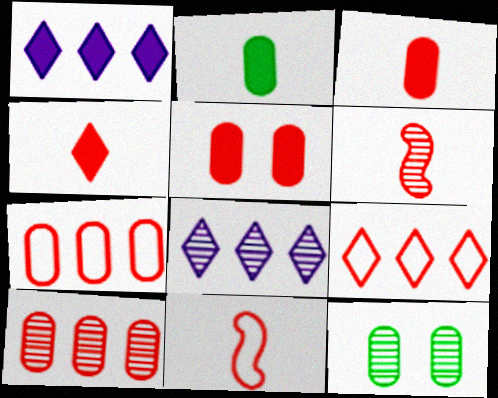[[1, 11, 12], 
[5, 6, 9], 
[6, 8, 12]]